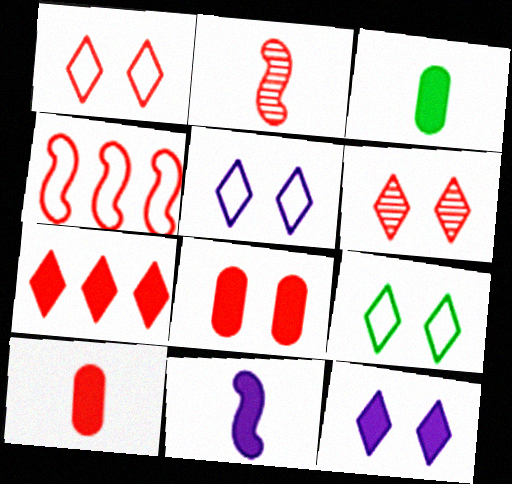[[1, 5, 9], 
[4, 6, 10], 
[6, 9, 12]]